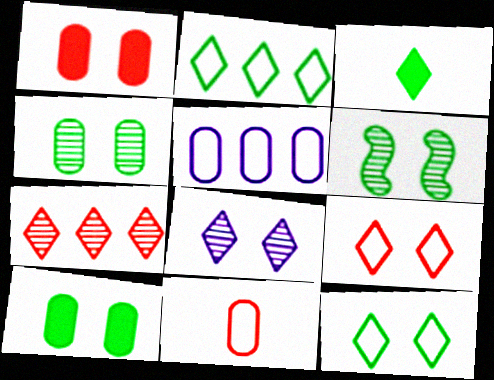[[6, 10, 12]]